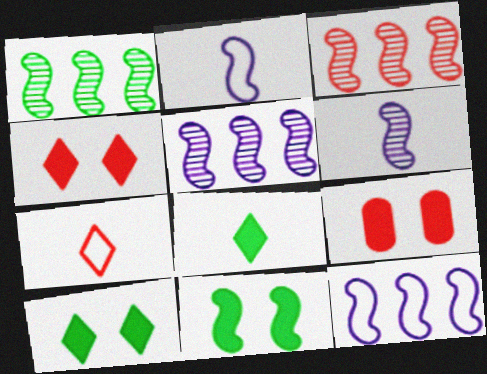[[1, 3, 5], 
[2, 3, 11], 
[3, 7, 9]]